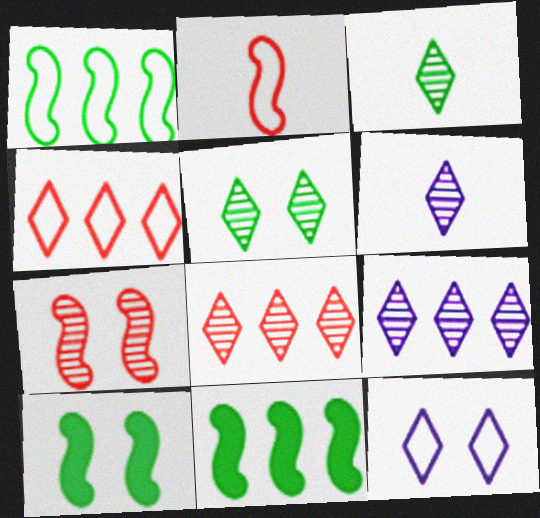[[5, 6, 8]]